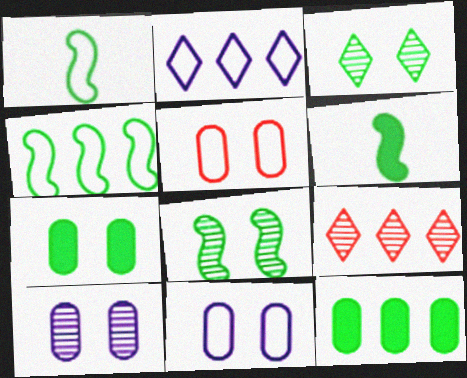[[1, 2, 5], 
[1, 3, 12], 
[4, 6, 8], 
[5, 7, 10], 
[6, 9, 11]]